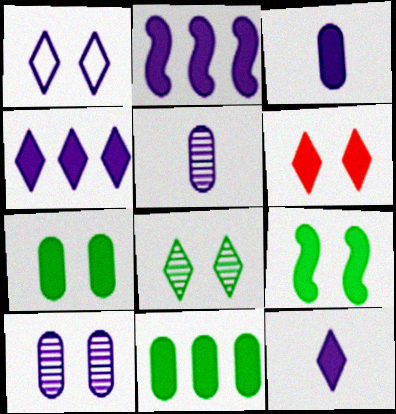[[1, 2, 5], 
[1, 6, 8]]